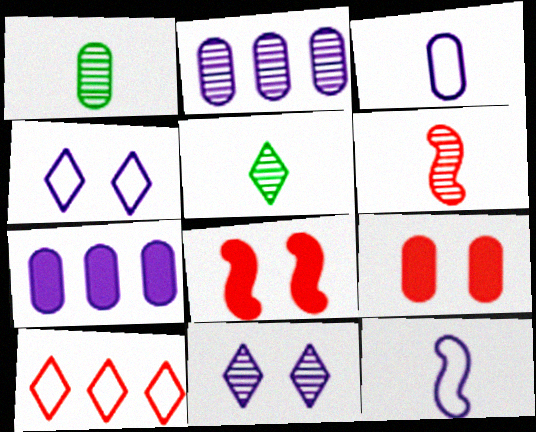[[6, 9, 10], 
[7, 11, 12]]